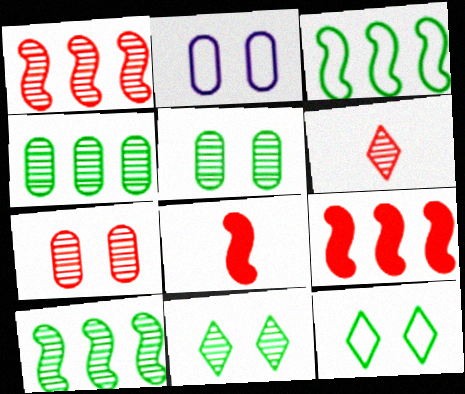[[1, 6, 7]]